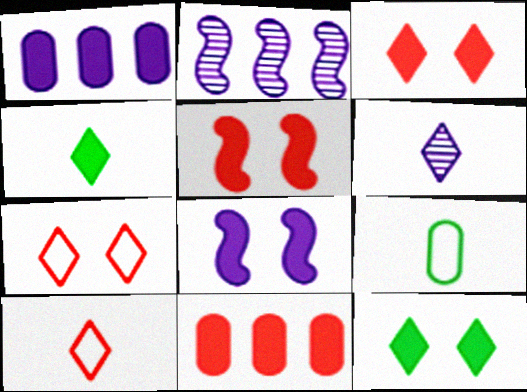[[1, 4, 5], 
[2, 3, 9], 
[4, 6, 10], 
[4, 8, 11]]